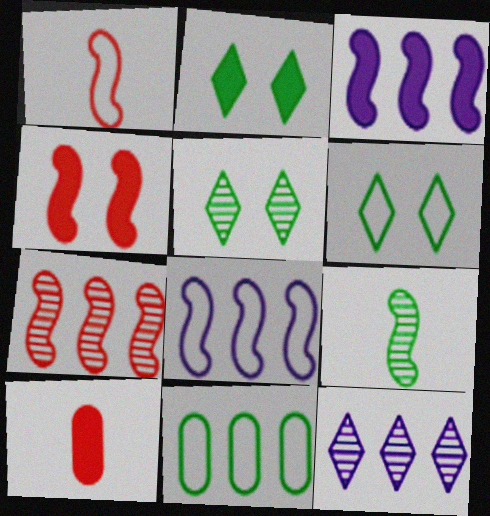[[1, 4, 7], 
[2, 3, 10], 
[2, 5, 6], 
[2, 9, 11], 
[4, 8, 9], 
[5, 8, 10]]